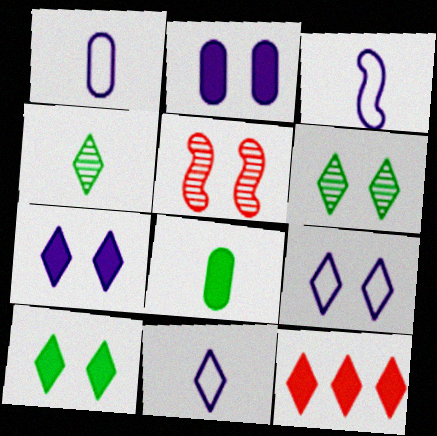[[1, 3, 11], 
[4, 9, 12], 
[6, 11, 12]]